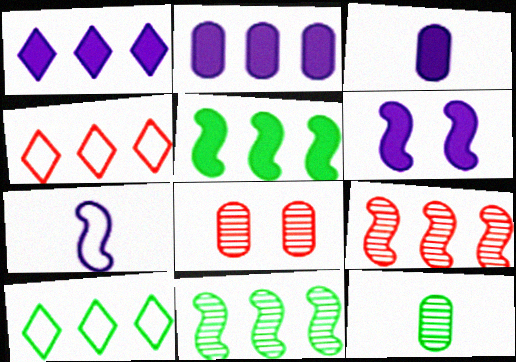[[1, 3, 6], 
[2, 4, 11], 
[2, 9, 10], 
[4, 6, 12]]